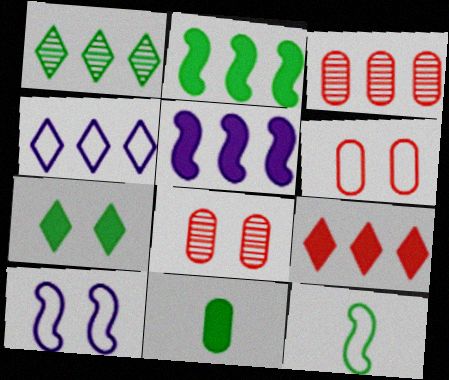[[1, 4, 9], 
[2, 3, 4], 
[2, 7, 11], 
[4, 6, 12], 
[7, 8, 10]]